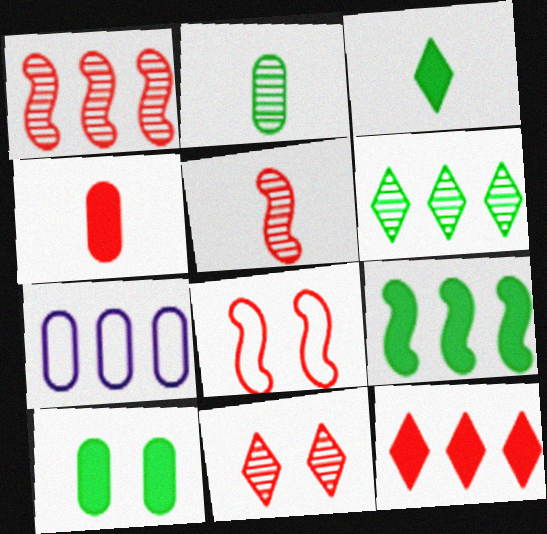[[3, 9, 10]]